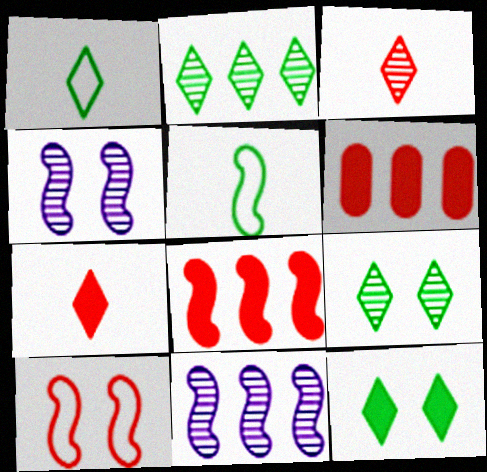[[1, 2, 12], 
[1, 4, 6], 
[3, 6, 10], 
[4, 5, 8]]